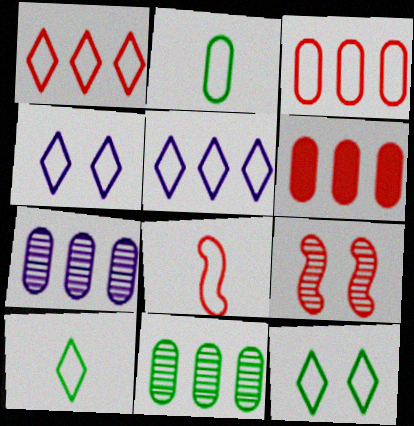[[1, 4, 10]]